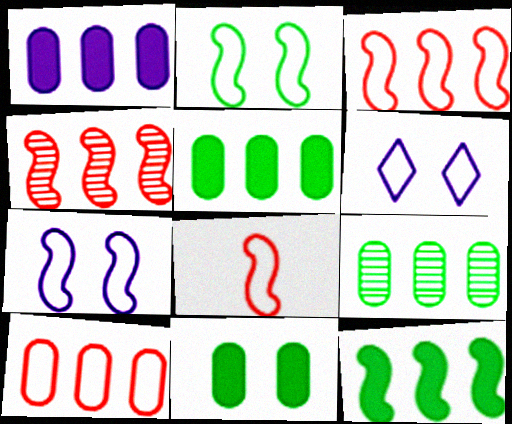[[1, 9, 10]]